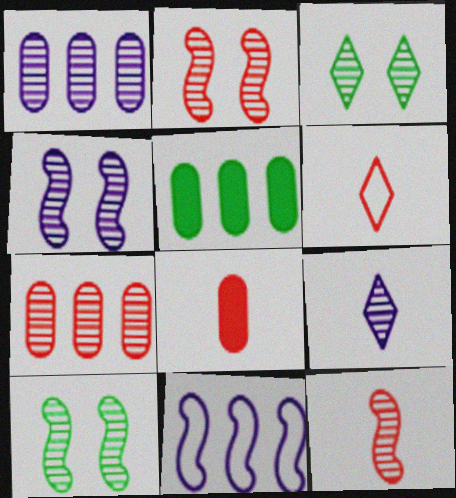[[1, 3, 12], 
[1, 4, 9], 
[2, 4, 10], 
[3, 8, 11], 
[4, 5, 6], 
[6, 8, 12], 
[7, 9, 10]]